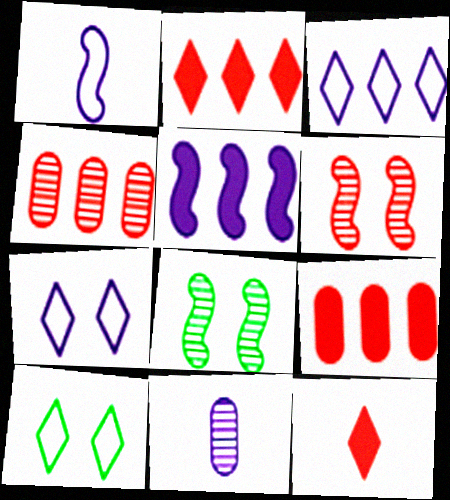[[5, 7, 11]]